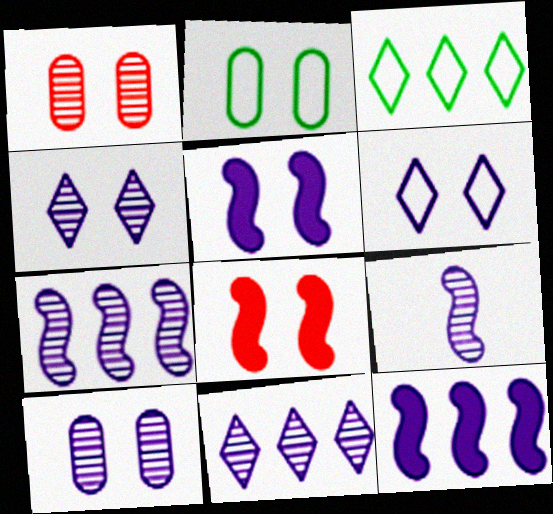[[2, 4, 8], 
[5, 6, 10], 
[9, 10, 11]]